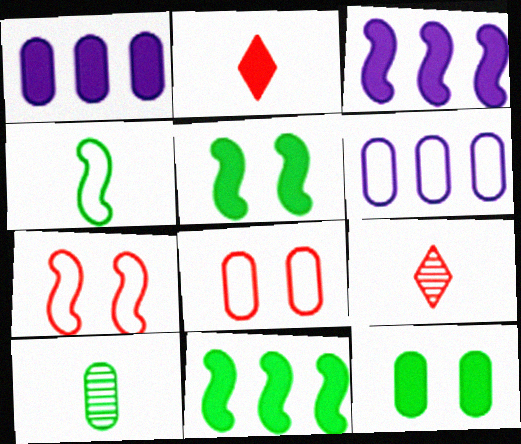[[1, 2, 5], 
[1, 8, 10], 
[2, 3, 12], 
[5, 6, 9]]